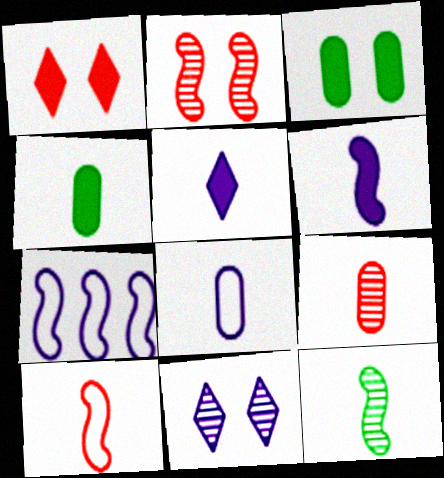[[4, 8, 9], 
[6, 10, 12]]